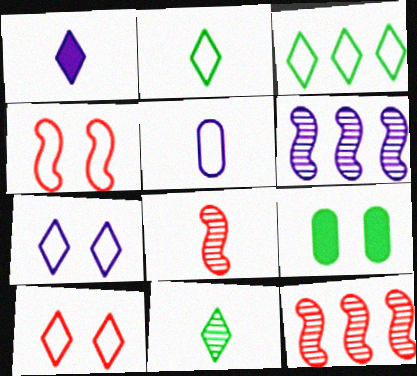[[3, 4, 5]]